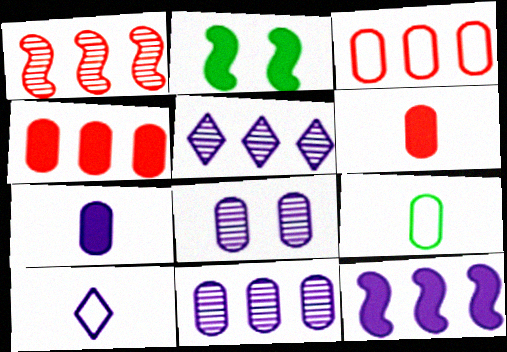[[4, 8, 9], 
[8, 10, 12]]